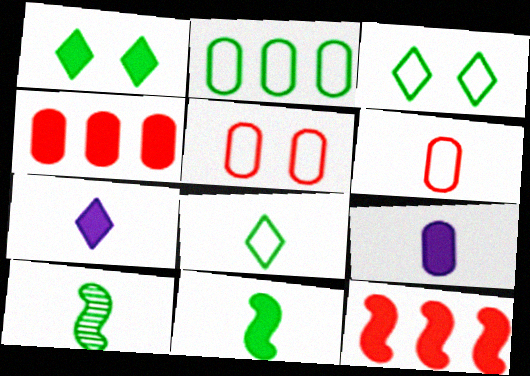[[1, 2, 10], 
[1, 9, 12], 
[6, 7, 10]]